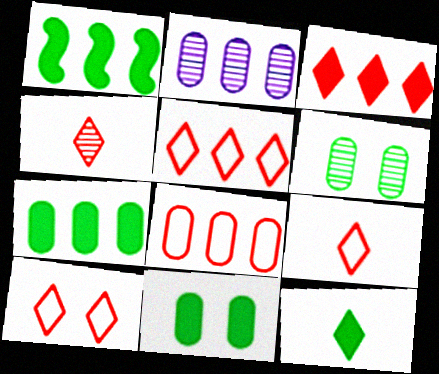[[1, 2, 5], 
[1, 11, 12], 
[2, 7, 8], 
[3, 4, 10], 
[5, 9, 10]]